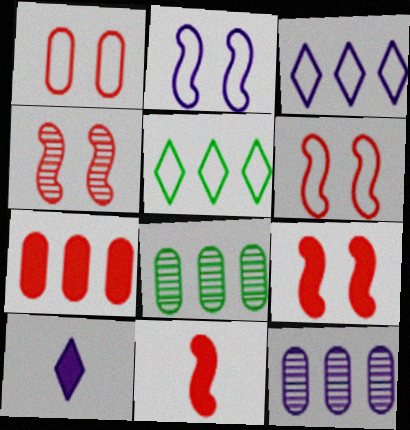[[2, 10, 12], 
[4, 6, 9], 
[6, 8, 10]]